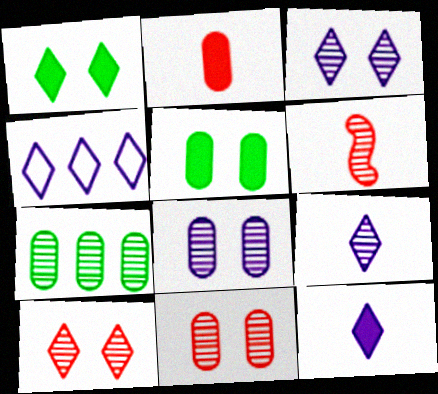[[3, 4, 12], 
[3, 6, 7], 
[4, 5, 6]]